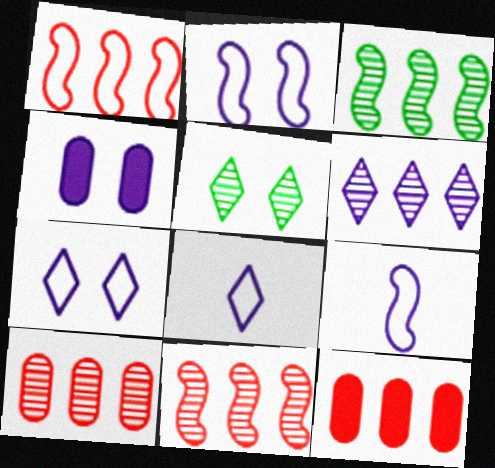[[3, 6, 10], 
[4, 6, 9], 
[5, 9, 12]]